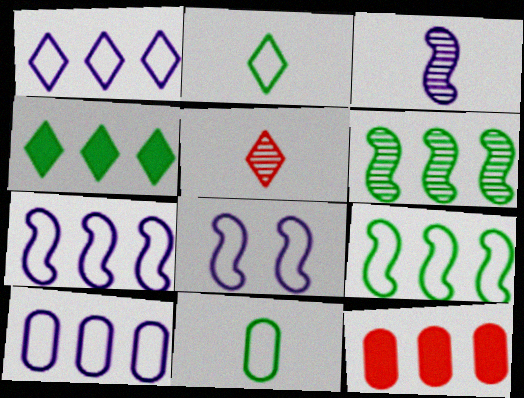[[1, 6, 12], 
[1, 7, 10]]